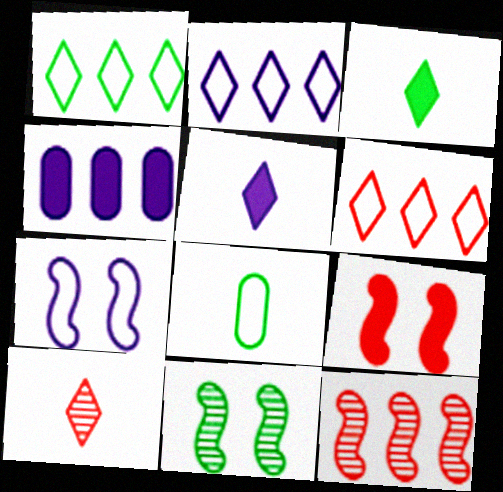[[1, 2, 6], 
[1, 4, 12], 
[3, 4, 9], 
[6, 7, 8], 
[7, 9, 11]]